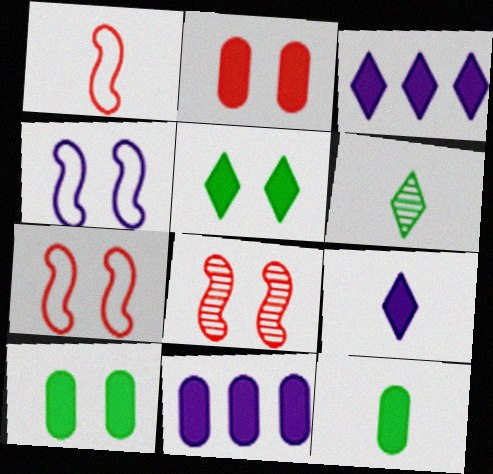[[2, 11, 12], 
[6, 7, 11]]